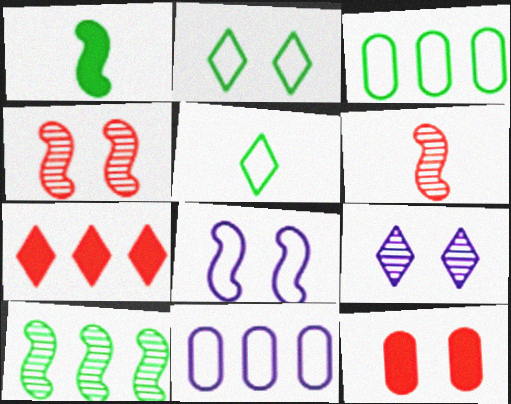[[5, 7, 9], 
[7, 10, 11]]